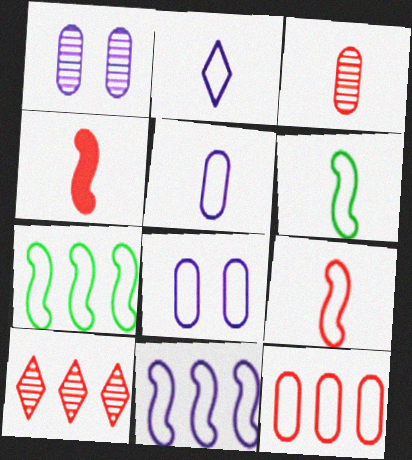[[2, 8, 11]]